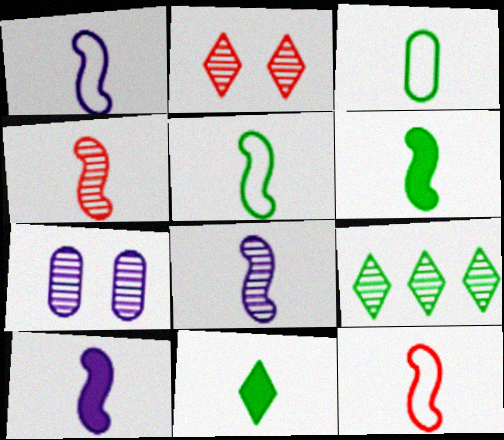[[1, 4, 6], 
[1, 5, 12], 
[1, 8, 10], 
[4, 5, 10], 
[4, 7, 9], 
[6, 8, 12]]